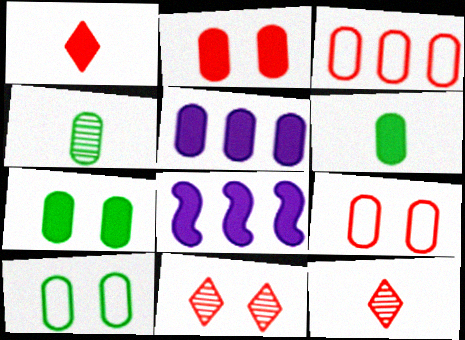[[1, 7, 8], 
[2, 5, 6], 
[4, 5, 9], 
[8, 10, 12]]